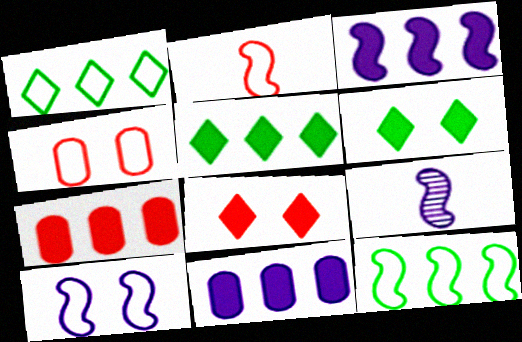[[2, 10, 12], 
[3, 5, 7], 
[3, 9, 10], 
[4, 5, 9]]